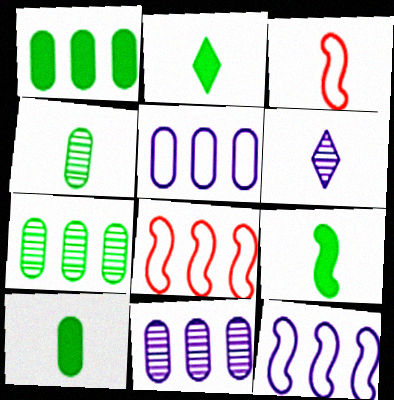[[2, 9, 10], 
[3, 6, 10]]